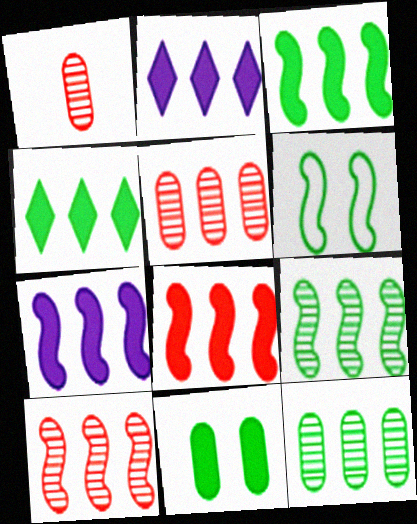[[1, 2, 6], 
[3, 7, 8]]